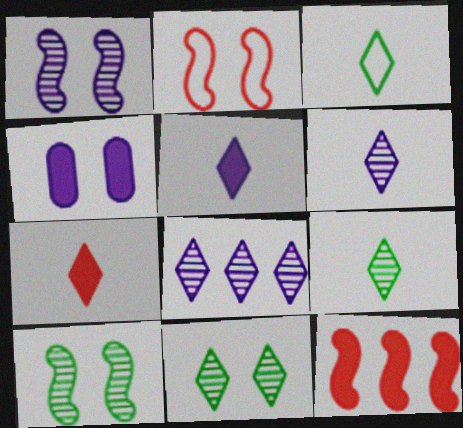[[2, 4, 11], 
[3, 6, 7]]